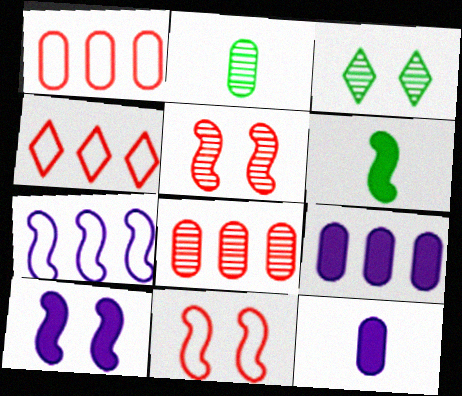[[2, 4, 10], 
[5, 6, 7]]